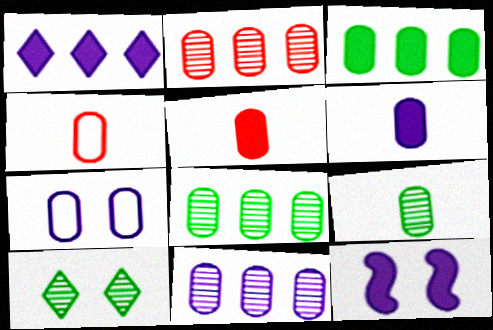[[1, 6, 12], 
[2, 8, 11], 
[4, 6, 9], 
[5, 7, 8], 
[6, 7, 11]]